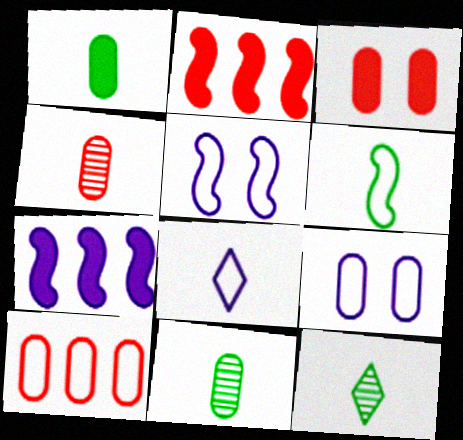[[1, 6, 12], 
[2, 9, 12], 
[3, 4, 10]]